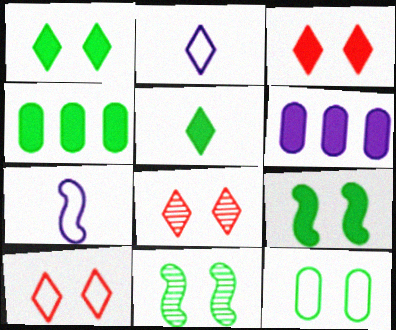[[1, 11, 12], 
[3, 8, 10], 
[4, 5, 9], 
[4, 7, 8]]